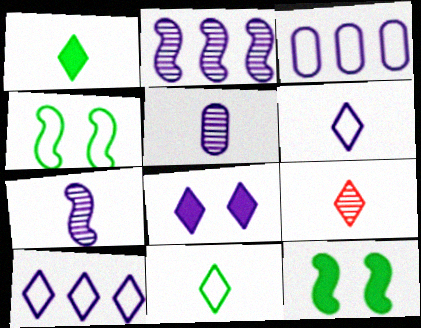[[1, 6, 9], 
[3, 7, 8], 
[3, 9, 12]]